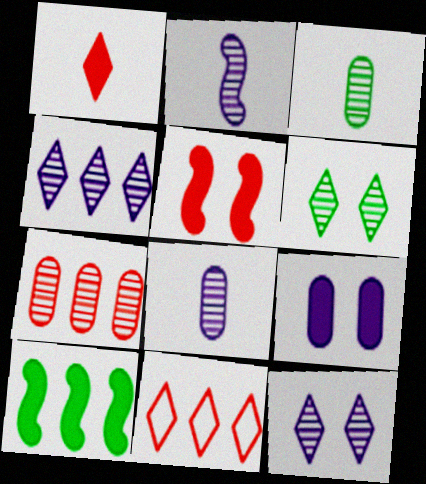[[1, 9, 10], 
[2, 6, 7]]